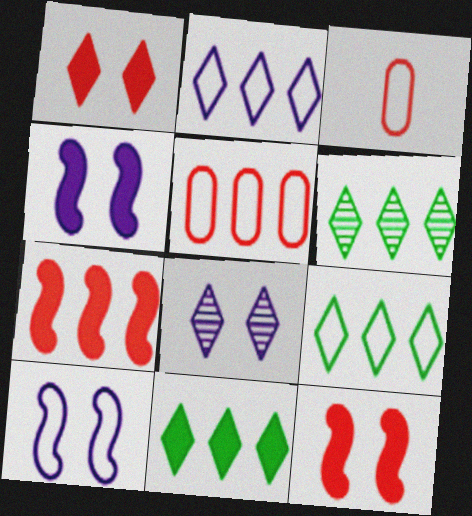[[3, 4, 6], 
[3, 9, 10], 
[6, 9, 11]]